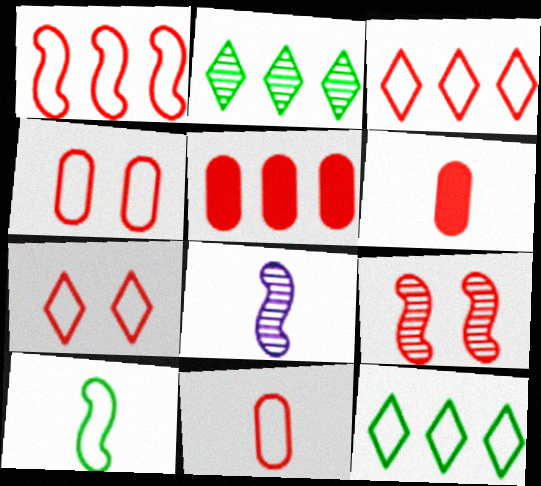[[1, 7, 11], 
[3, 6, 9]]